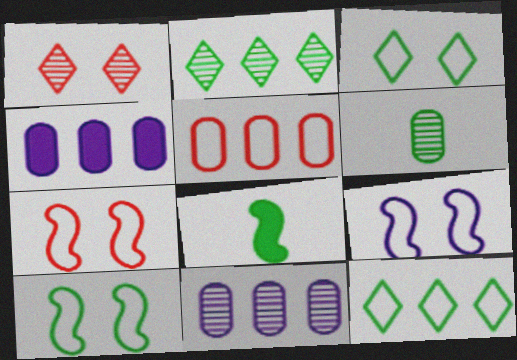[[7, 9, 10]]